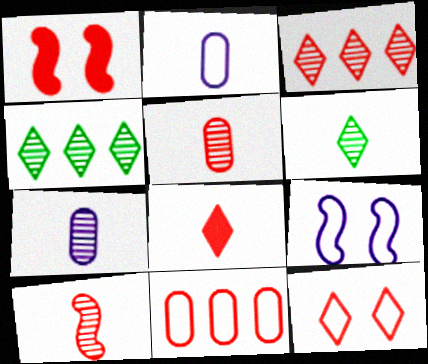[[1, 2, 4], 
[3, 8, 12], 
[6, 7, 10]]